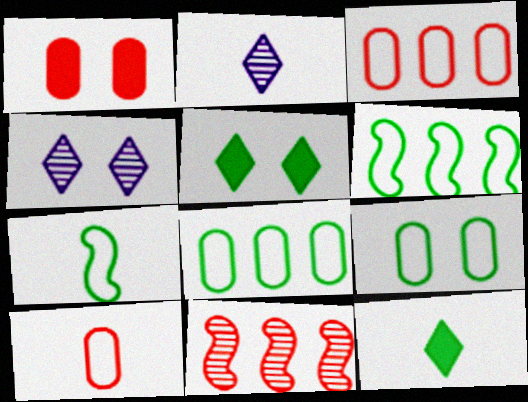[[1, 2, 6]]